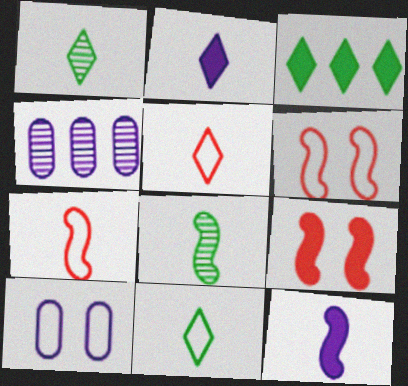[[1, 2, 5], 
[4, 9, 11], 
[7, 8, 12]]